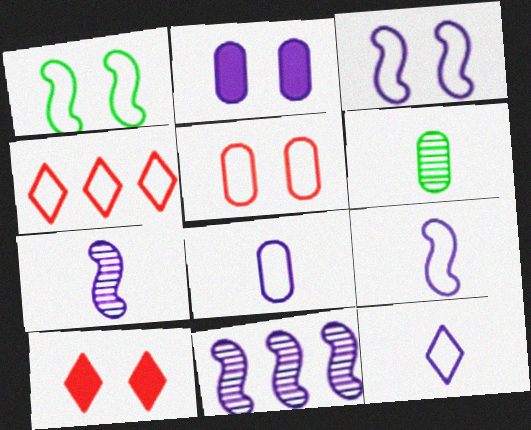[[1, 4, 8], 
[2, 11, 12], 
[8, 9, 12]]